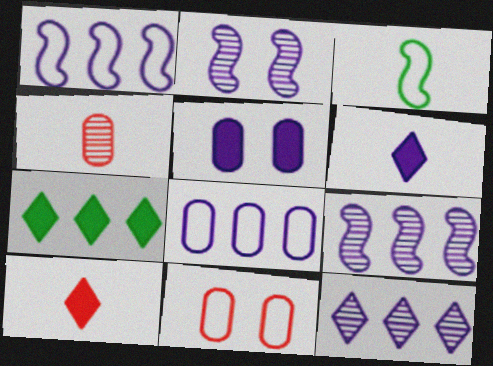[[2, 6, 8], 
[3, 4, 6]]